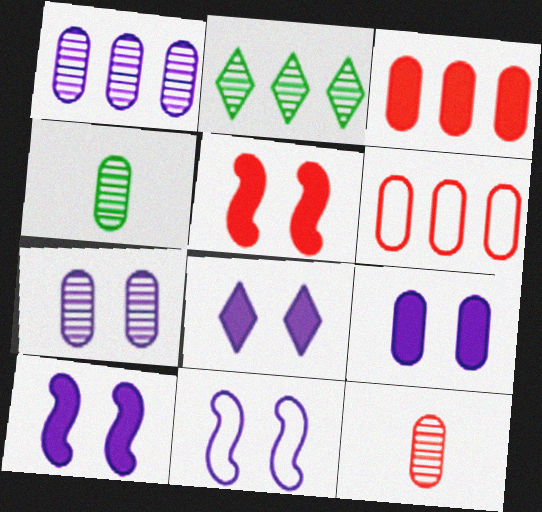[[4, 6, 9], 
[7, 8, 11], 
[8, 9, 10]]